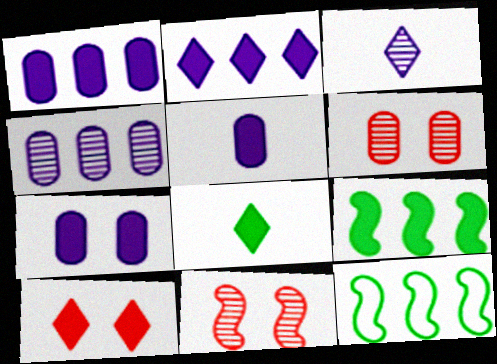[[1, 5, 7], 
[2, 8, 10], 
[5, 9, 10]]